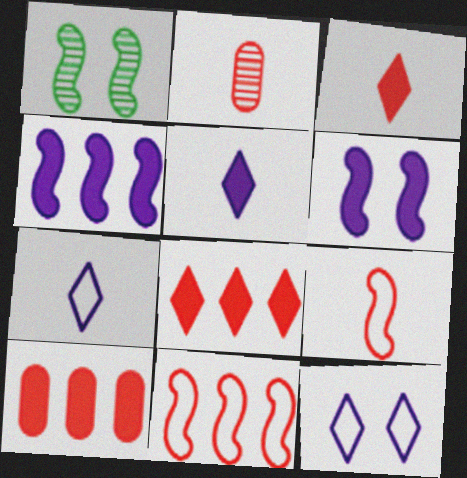[[1, 4, 9], 
[1, 7, 10], 
[2, 3, 9]]